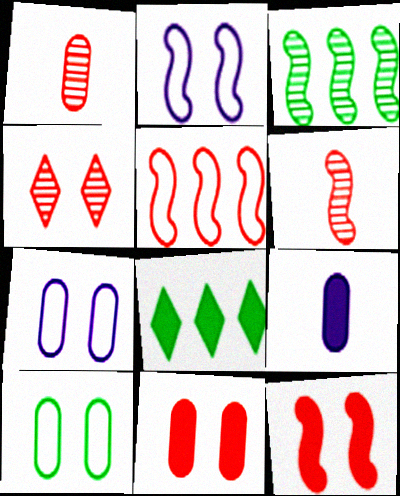[[1, 2, 8], 
[5, 6, 12], 
[6, 7, 8], 
[8, 9, 12]]